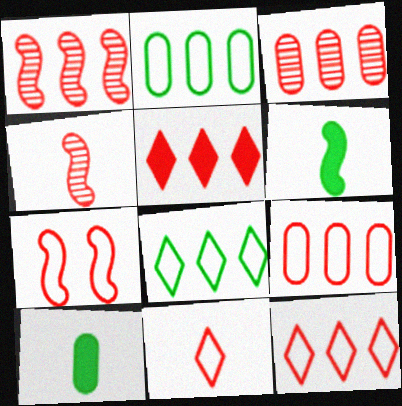[[1, 5, 9], 
[7, 9, 11]]